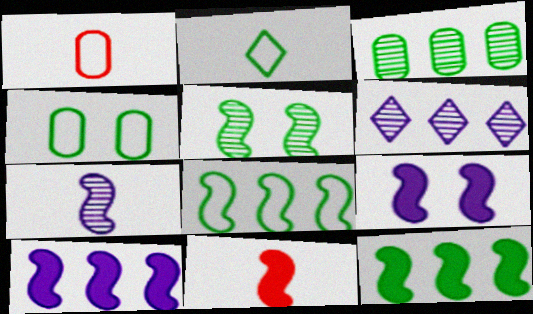[[2, 4, 8], 
[4, 6, 11], 
[9, 11, 12]]